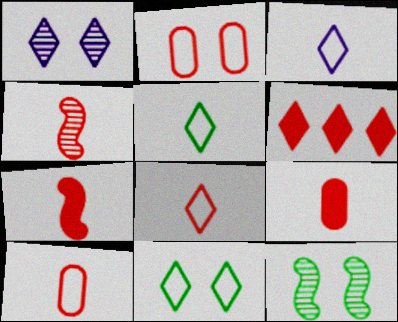[[1, 5, 6], 
[2, 4, 6], 
[3, 5, 8], 
[4, 8, 9]]